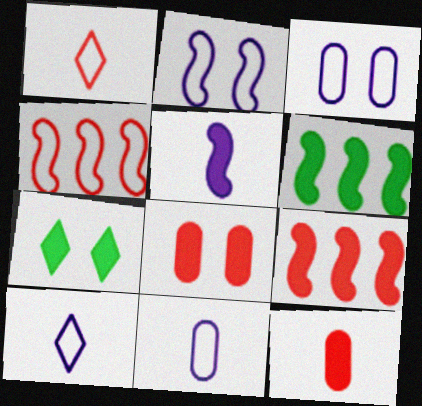[]